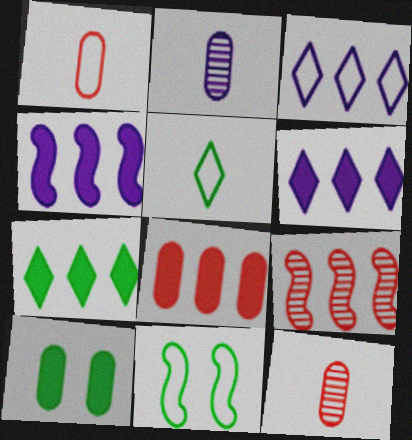[[1, 3, 11], 
[4, 7, 8], 
[6, 11, 12]]